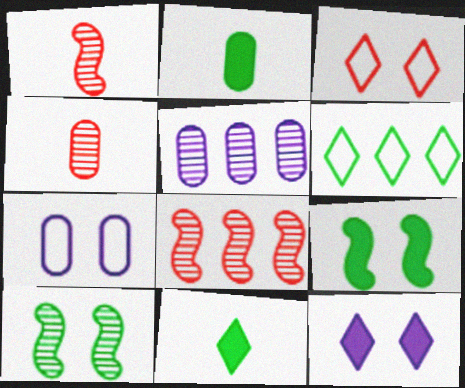[[2, 6, 10], 
[7, 8, 11]]